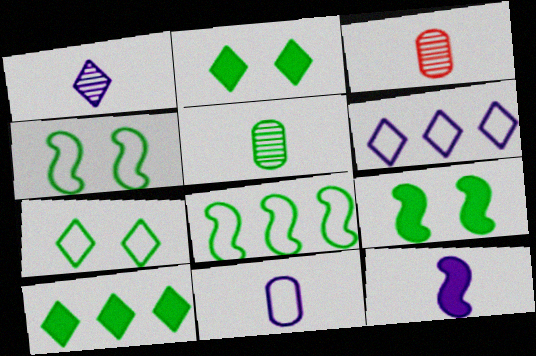[[1, 11, 12], 
[2, 5, 8], 
[3, 6, 9], 
[4, 5, 10]]